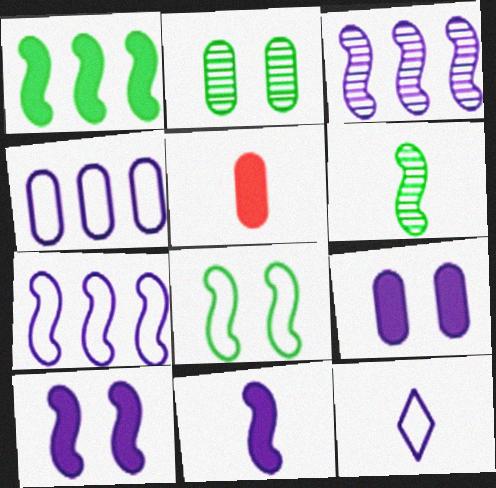[[1, 6, 8], 
[2, 4, 5], 
[3, 9, 12], 
[5, 6, 12]]